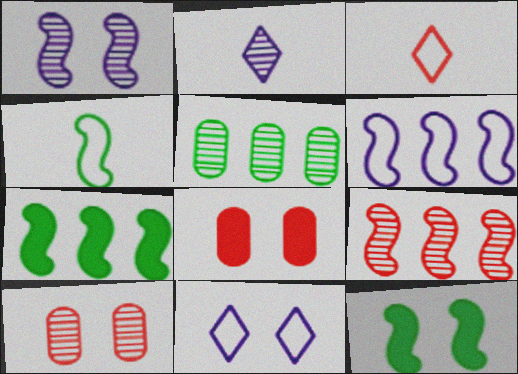[[3, 8, 9], 
[6, 7, 9], 
[10, 11, 12]]